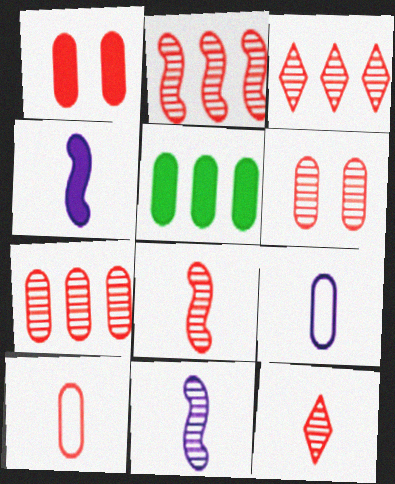[[1, 7, 10], 
[2, 3, 7], 
[2, 6, 12], 
[3, 6, 8], 
[5, 6, 9]]